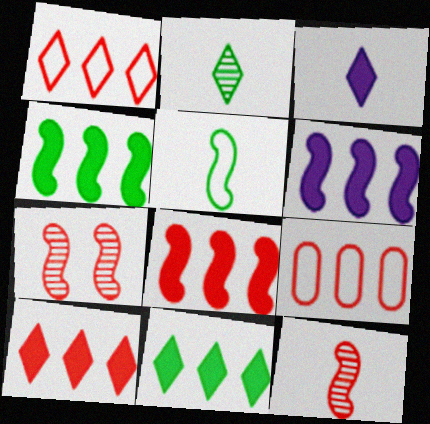[[4, 6, 8], 
[5, 6, 7]]